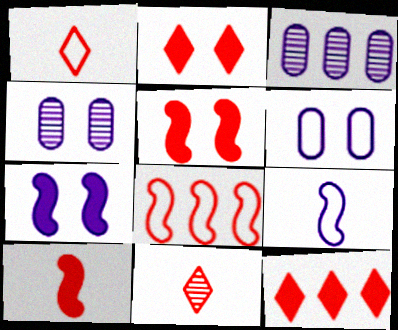[]